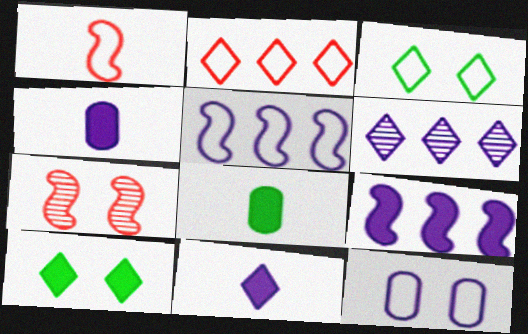[[7, 10, 12]]